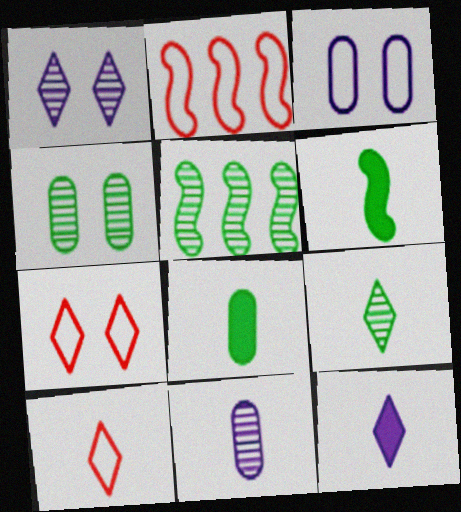[[1, 2, 8], 
[2, 4, 12], 
[4, 5, 9], 
[6, 10, 11], 
[9, 10, 12]]